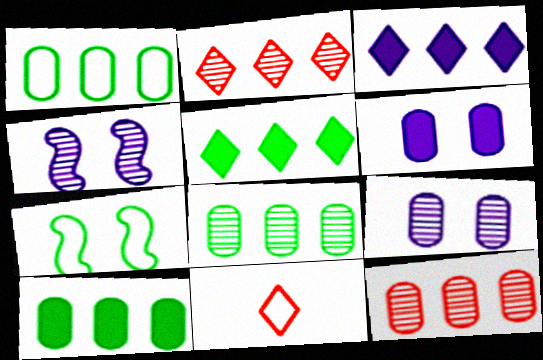[[1, 8, 10], 
[4, 10, 11]]